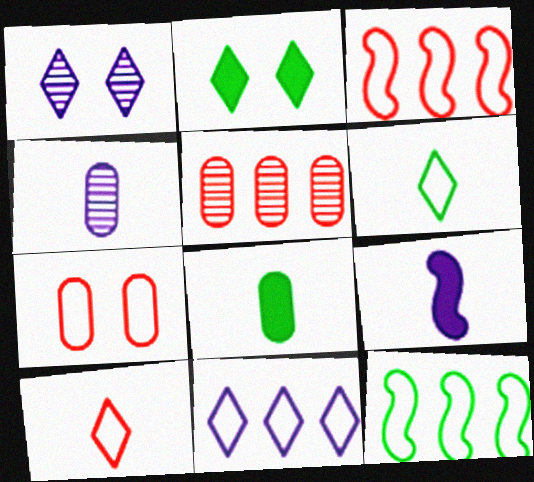[[1, 3, 8], 
[2, 3, 4], 
[3, 7, 10]]